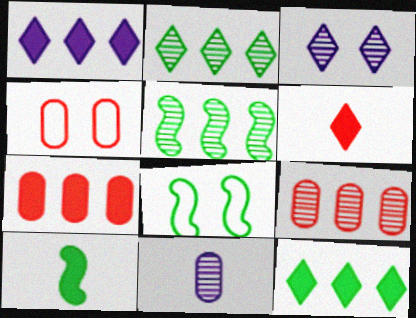[[5, 8, 10]]